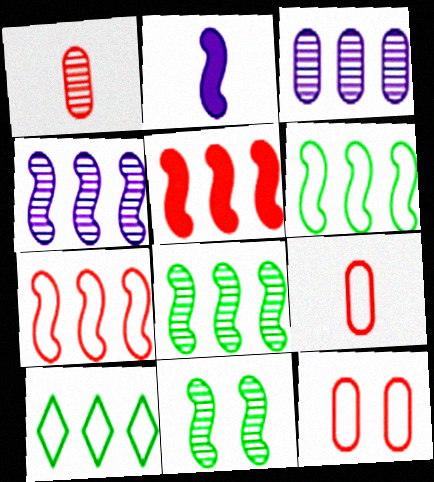[[2, 7, 11], 
[3, 5, 10], 
[4, 5, 6]]